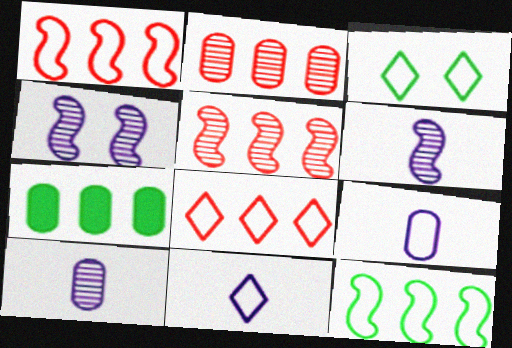[[1, 3, 9], 
[3, 8, 11]]